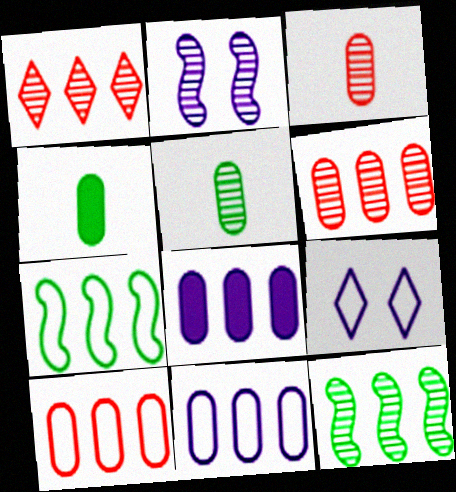[[1, 2, 5], 
[1, 7, 8]]